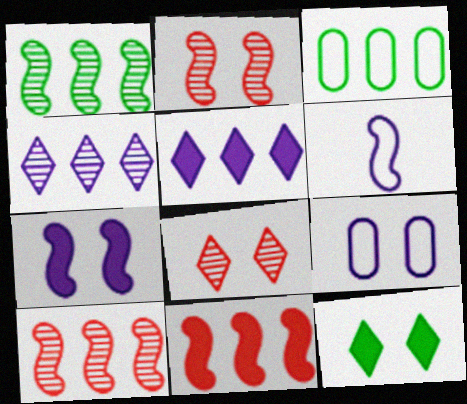[[2, 9, 12], 
[3, 4, 11], 
[3, 5, 10]]